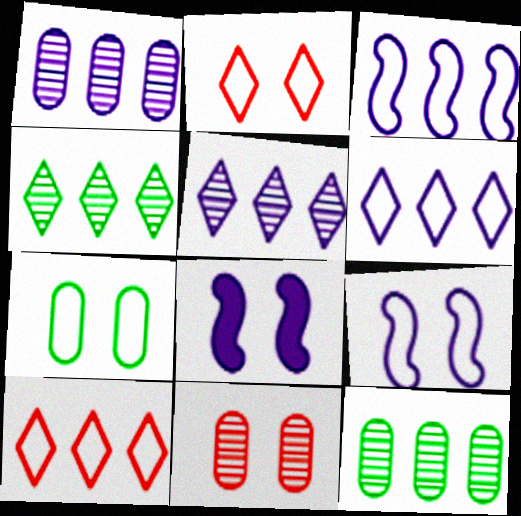[[2, 7, 9]]